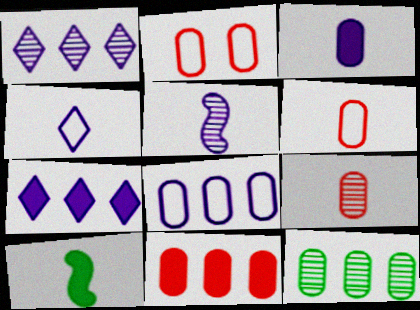[[1, 2, 10], 
[2, 3, 12], 
[2, 9, 11], 
[3, 4, 5], 
[4, 9, 10], 
[8, 11, 12]]